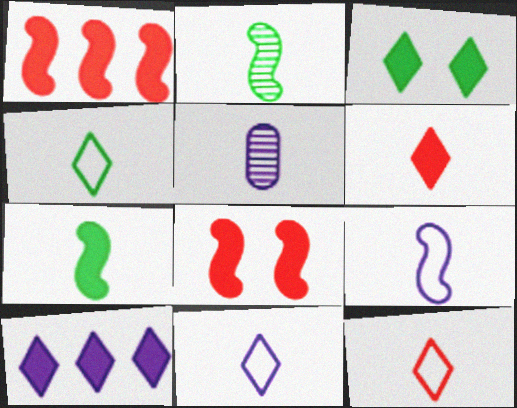[[3, 6, 10], 
[4, 11, 12], 
[5, 7, 12]]